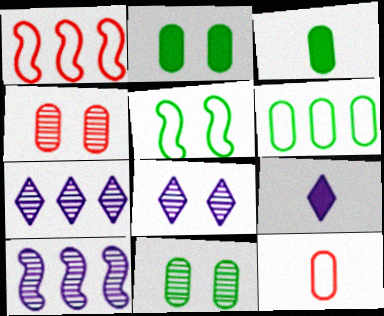[[1, 3, 8], 
[1, 9, 11], 
[3, 6, 11]]